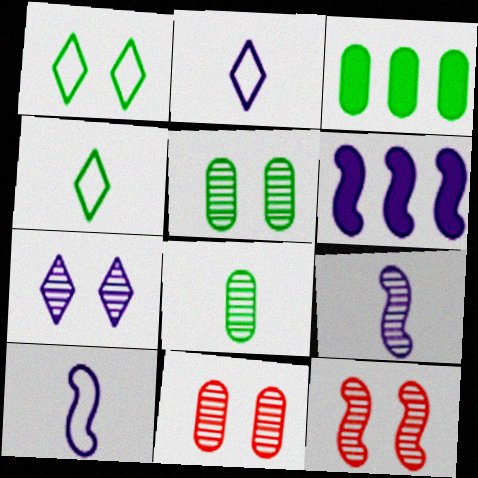[[2, 3, 12], 
[4, 6, 11], 
[5, 7, 12]]